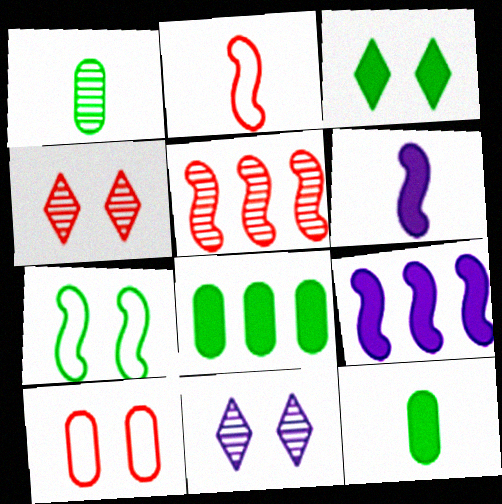[[1, 5, 11], 
[2, 8, 11], 
[5, 6, 7]]